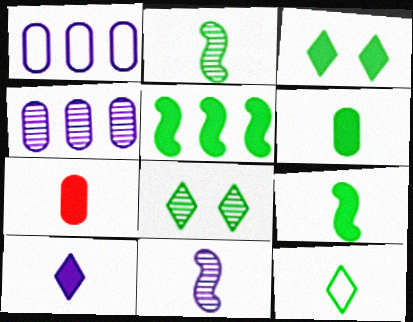[[2, 6, 12], 
[3, 5, 6], 
[7, 9, 10], 
[7, 11, 12]]